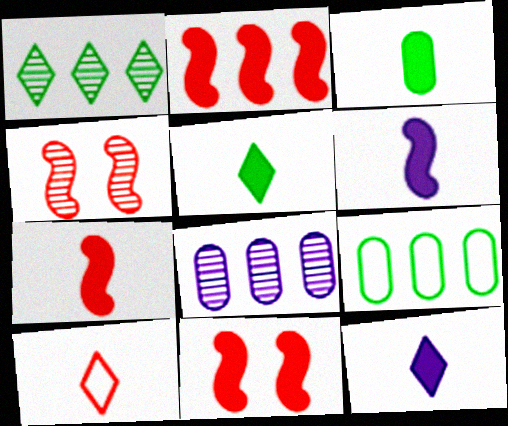[[2, 7, 11], 
[3, 7, 12], 
[4, 9, 12]]